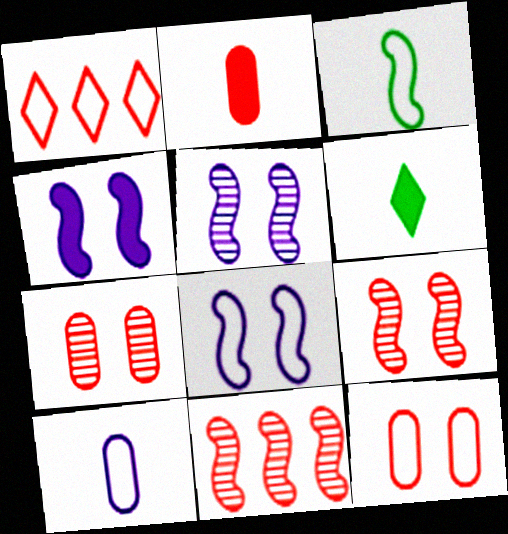[[1, 2, 9], 
[3, 4, 11], 
[4, 5, 8]]